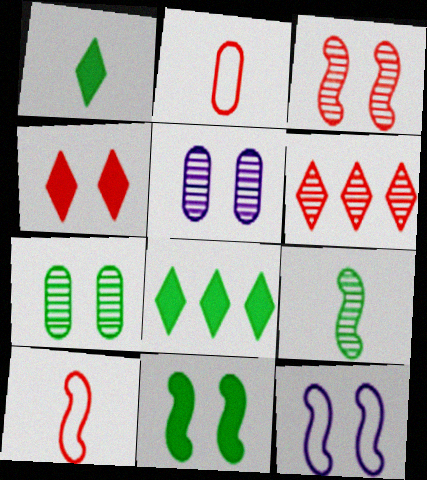[[3, 11, 12], 
[4, 7, 12], 
[5, 6, 9], 
[5, 8, 10]]